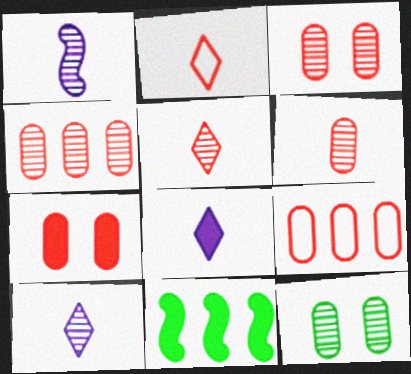[[3, 4, 6], 
[6, 7, 9], 
[7, 8, 11]]